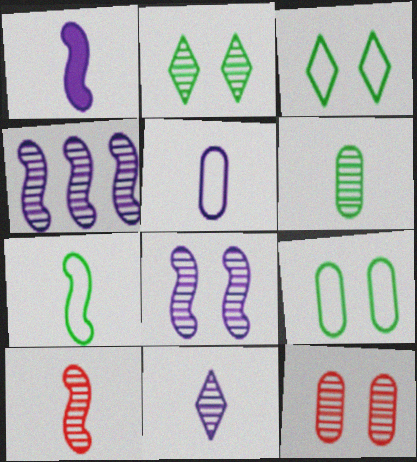[[1, 5, 11], 
[1, 7, 10], 
[2, 8, 12], 
[6, 10, 11]]